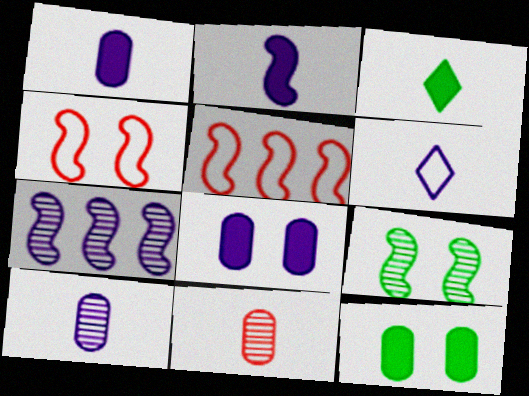[[2, 5, 9], 
[2, 6, 10], 
[6, 7, 8]]